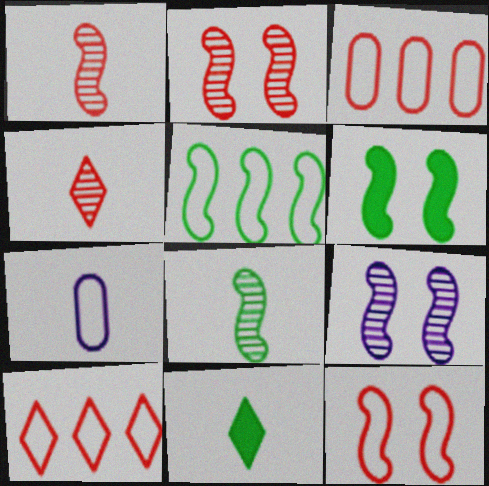[[1, 7, 11], 
[3, 9, 11], 
[5, 6, 8], 
[6, 9, 12]]